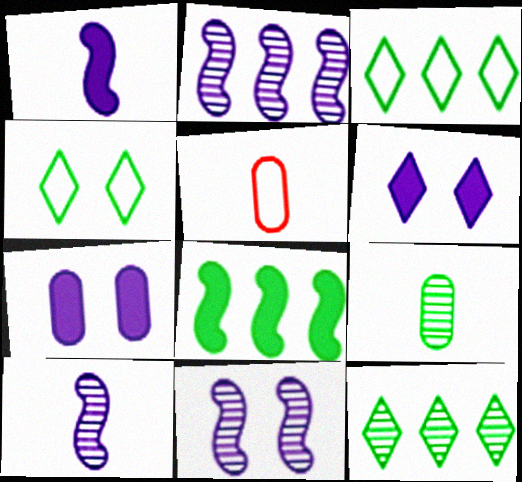[[2, 10, 11], 
[4, 8, 9]]